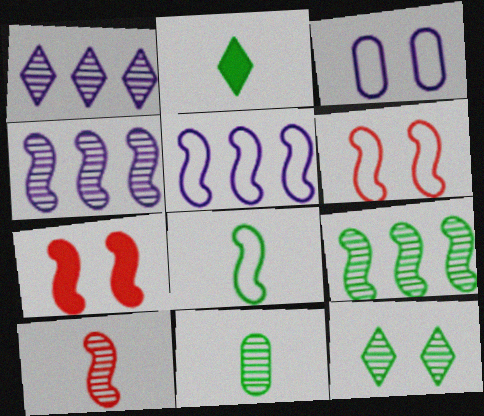[[2, 8, 11], 
[3, 7, 12], 
[4, 7, 8], 
[5, 6, 8], 
[9, 11, 12]]